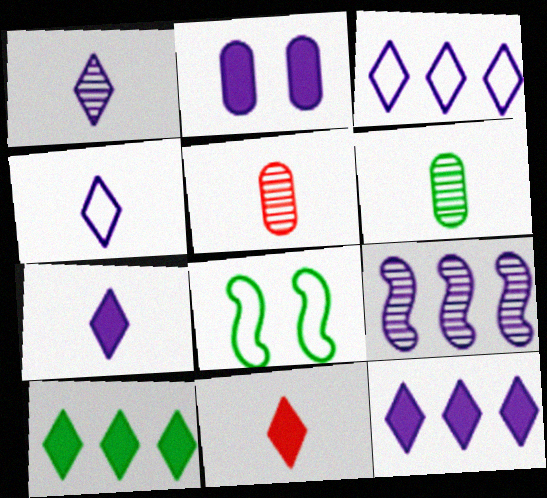[[1, 4, 7], 
[2, 4, 9], 
[5, 8, 12], 
[6, 8, 10]]